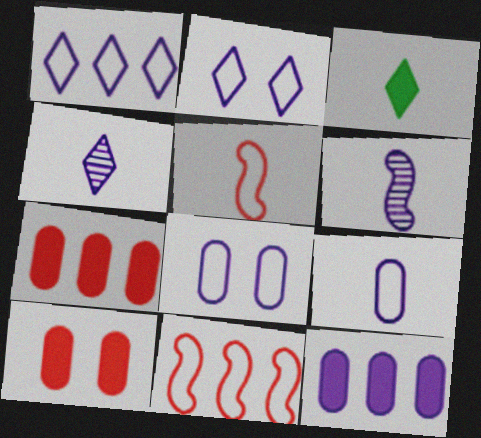[[2, 6, 12]]